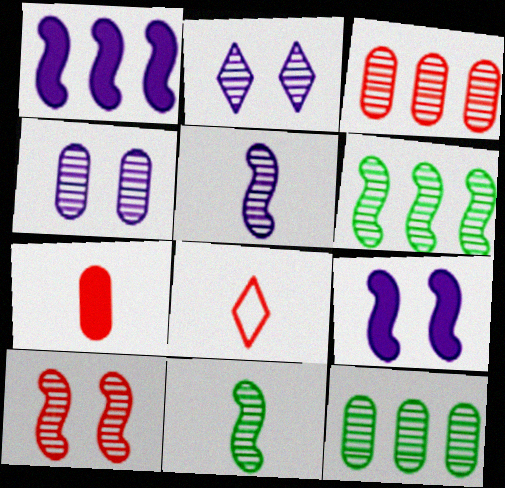[[2, 3, 11], 
[5, 6, 10], 
[8, 9, 12]]